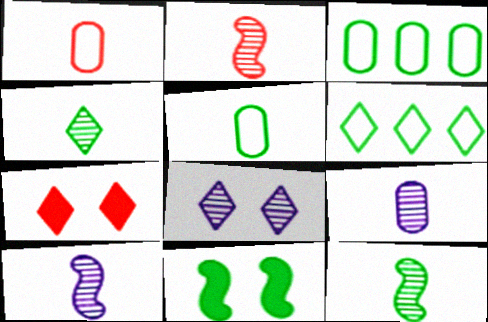[[2, 4, 9], 
[2, 10, 12], 
[3, 4, 11], 
[3, 7, 10]]